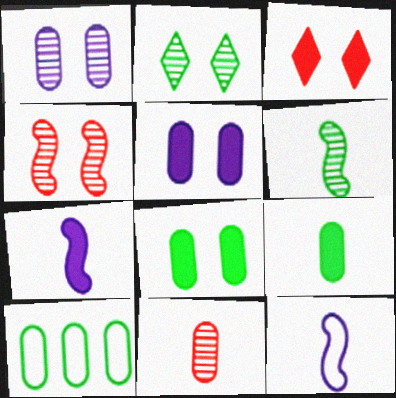[[1, 2, 4], 
[5, 10, 11]]